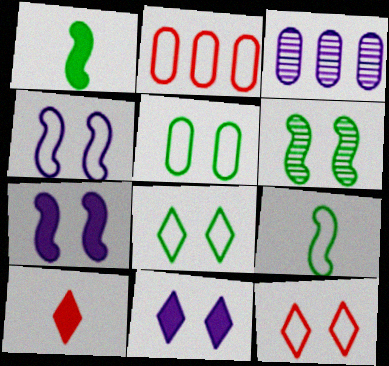[[1, 3, 12], 
[4, 5, 12]]